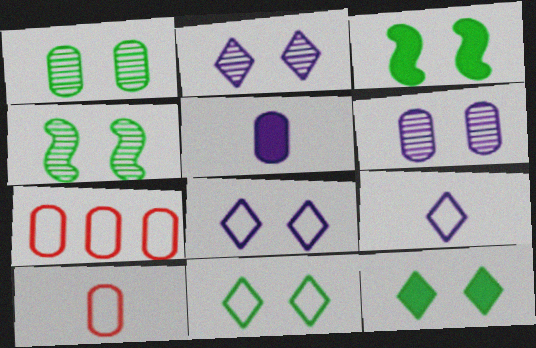[[1, 3, 11], 
[1, 5, 7]]